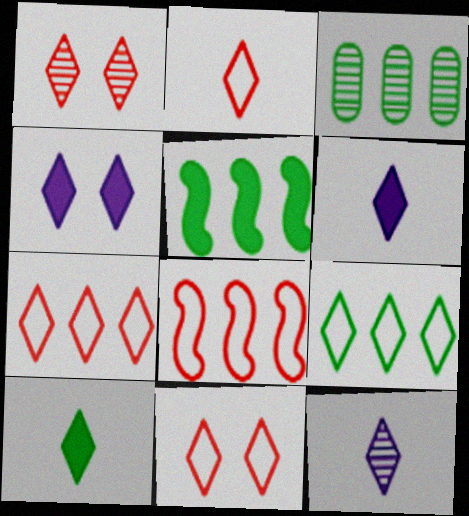[[1, 6, 9], 
[2, 7, 11], 
[2, 10, 12], 
[3, 5, 9]]